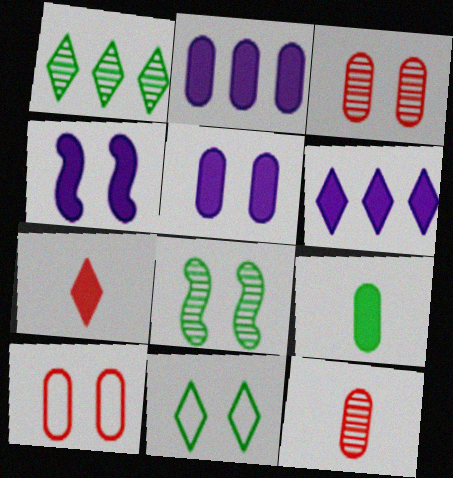[[3, 4, 11]]